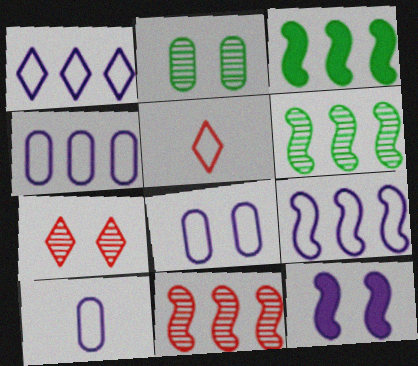[[1, 4, 9], 
[3, 7, 10], 
[3, 9, 11], 
[4, 8, 10]]